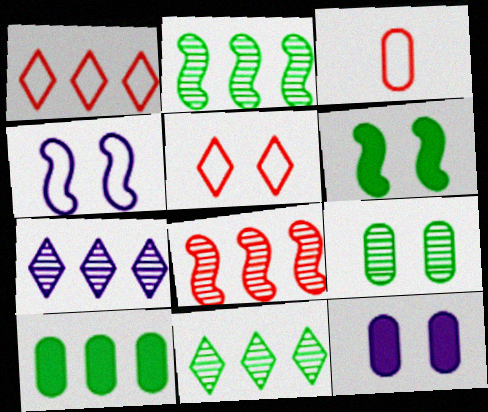[[3, 6, 7]]